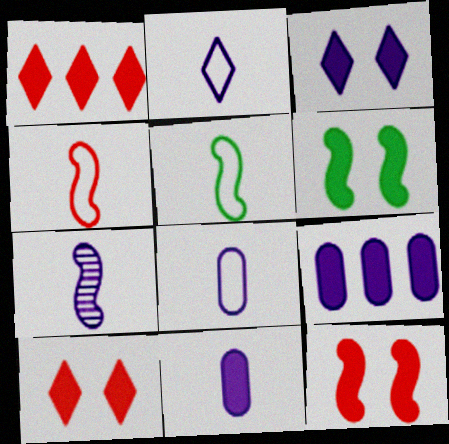[[1, 6, 11], 
[2, 7, 11]]